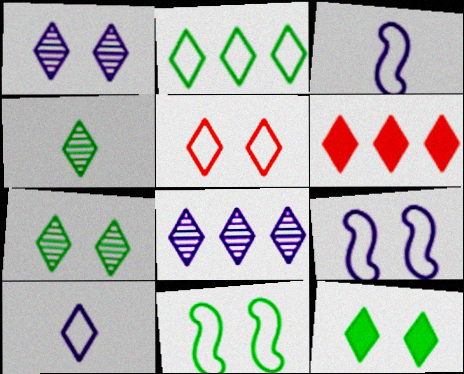[[1, 5, 12], 
[2, 4, 12], 
[2, 5, 10], 
[2, 6, 8], 
[6, 7, 10]]